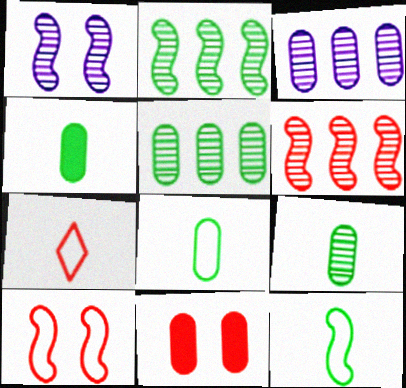[[3, 8, 11], 
[4, 8, 9], 
[6, 7, 11]]